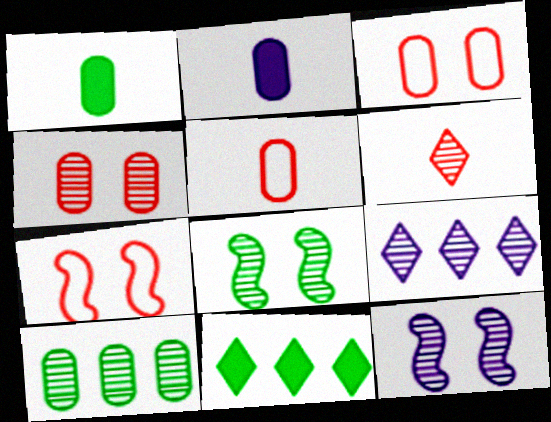[[1, 7, 9], 
[2, 3, 10], 
[5, 11, 12], 
[6, 10, 12]]